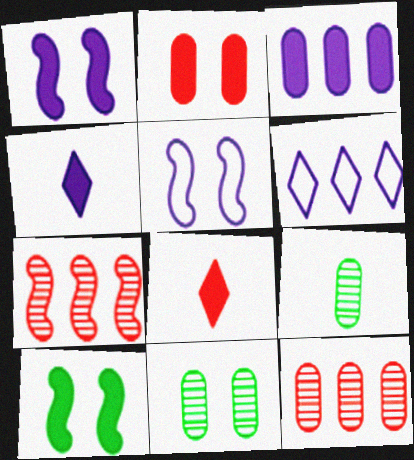[[1, 3, 4], 
[3, 8, 10]]